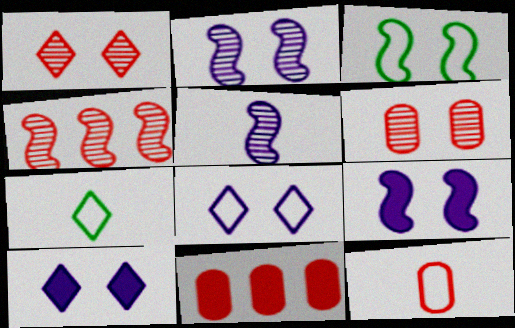[[2, 7, 11], 
[3, 6, 10], 
[6, 11, 12]]